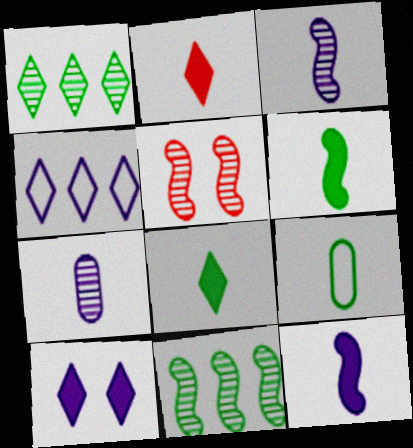[[1, 5, 7], 
[2, 3, 9], 
[3, 5, 11]]